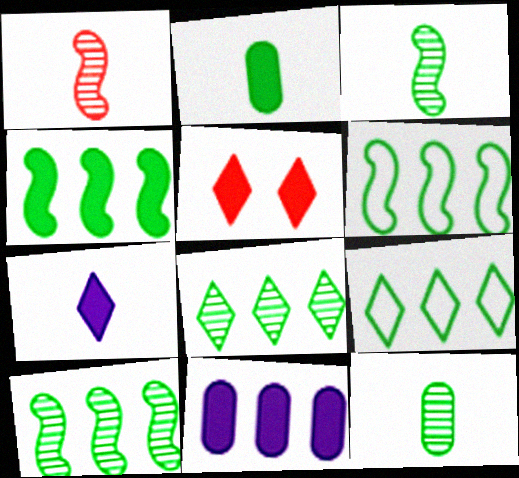[[4, 6, 10]]